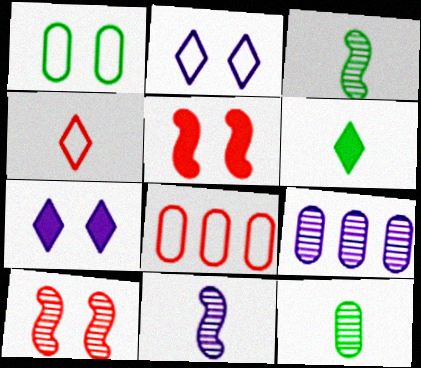[[1, 7, 10], 
[3, 7, 8]]